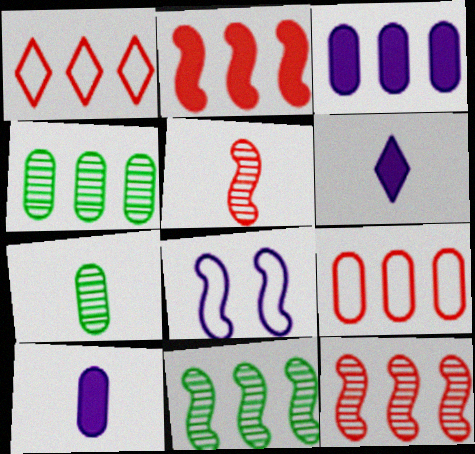[[1, 3, 11], 
[3, 4, 9]]